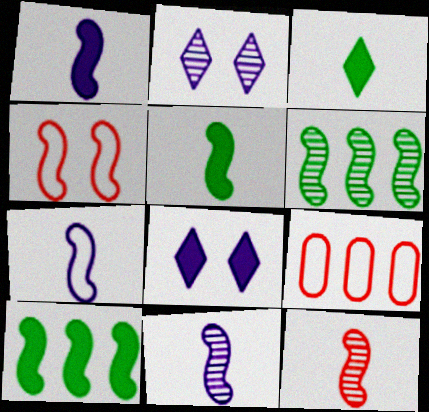[[1, 4, 6], 
[1, 7, 11], 
[2, 5, 9], 
[4, 10, 11], 
[5, 7, 12]]